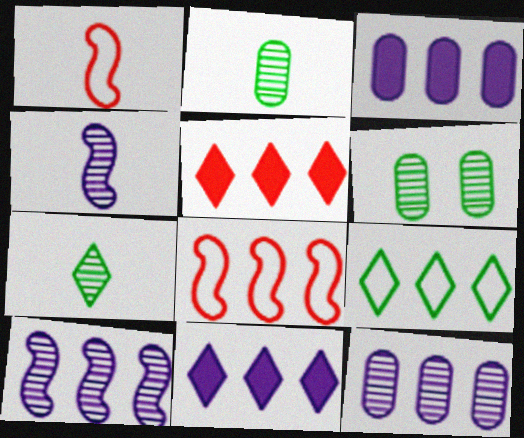[[1, 6, 11]]